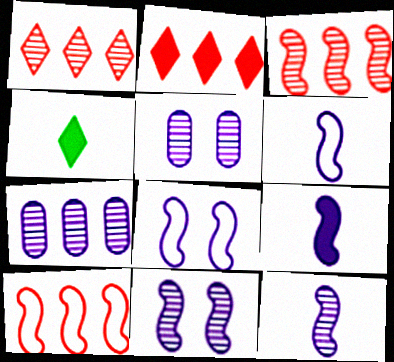[[4, 5, 10], 
[6, 9, 12]]